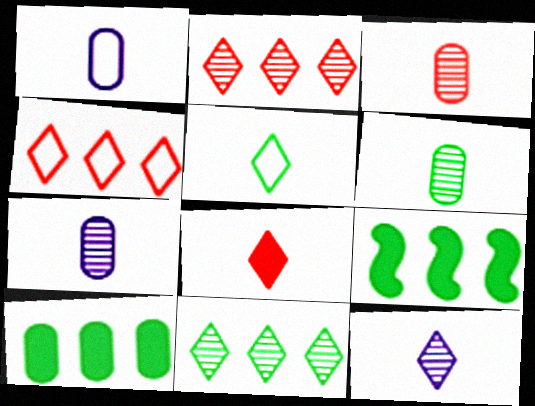[[3, 6, 7], 
[5, 8, 12]]